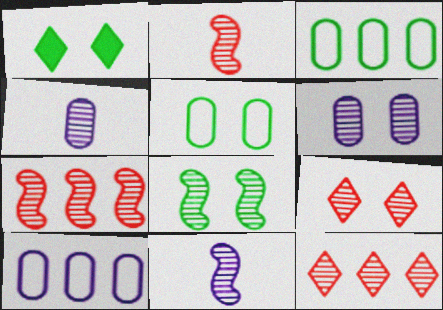[[1, 2, 10], 
[1, 5, 8], 
[4, 8, 12], 
[6, 8, 9], 
[7, 8, 11]]